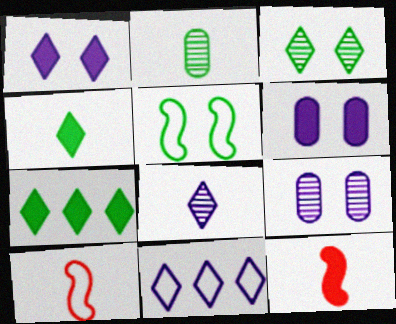[[1, 8, 11], 
[2, 5, 7], 
[6, 7, 12], 
[7, 9, 10]]